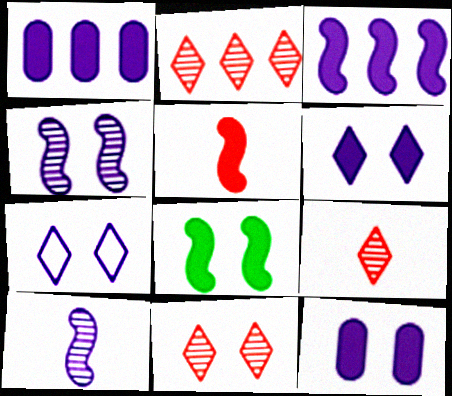[[1, 7, 10], 
[2, 9, 11], 
[3, 5, 8], 
[4, 7, 12]]